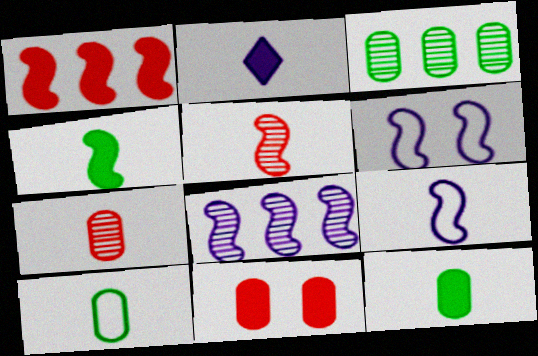[[2, 5, 10], 
[4, 5, 9]]